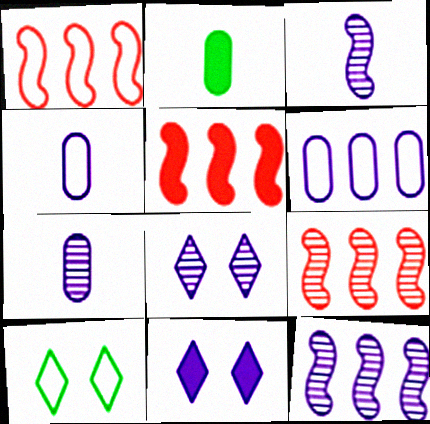[[1, 2, 8], 
[1, 4, 10], 
[1, 5, 9], 
[2, 5, 11], 
[3, 6, 11], 
[4, 11, 12], 
[5, 7, 10], 
[7, 8, 12]]